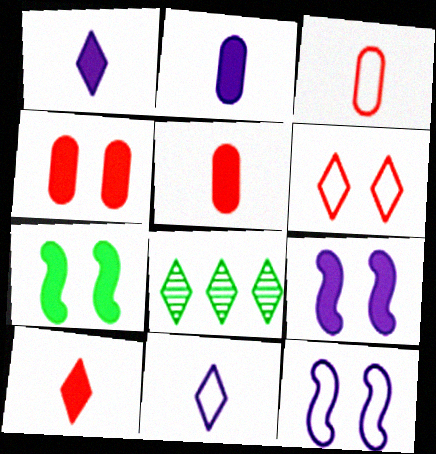[[1, 6, 8], 
[3, 8, 9], 
[5, 8, 12]]